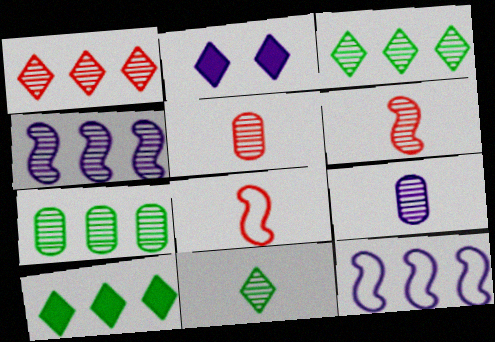[[1, 4, 7], 
[2, 7, 8], 
[2, 9, 12], 
[6, 9, 11]]